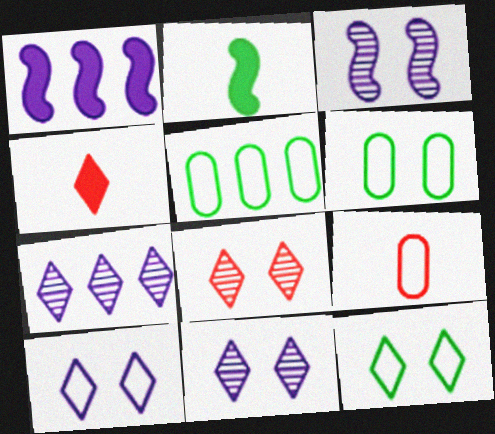[[3, 4, 5], 
[4, 7, 12]]